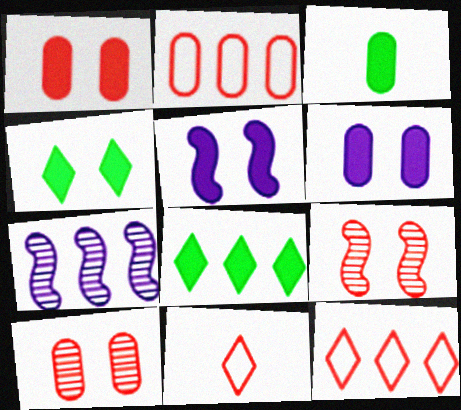[[1, 4, 5], 
[2, 7, 8]]